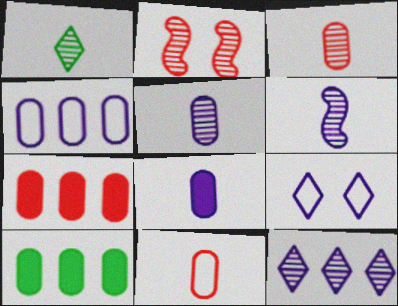[[1, 3, 6]]